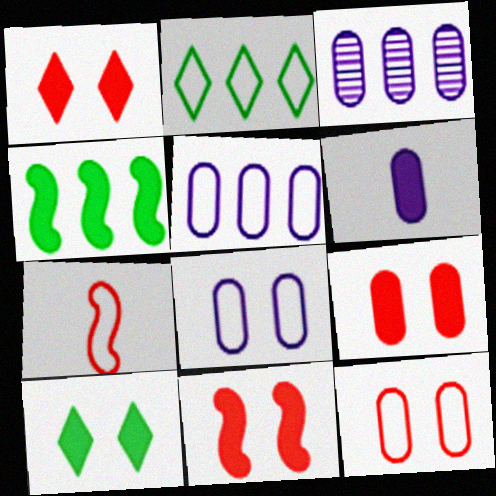[[1, 4, 6], 
[1, 9, 11], 
[2, 7, 8], 
[3, 6, 8], 
[3, 7, 10]]